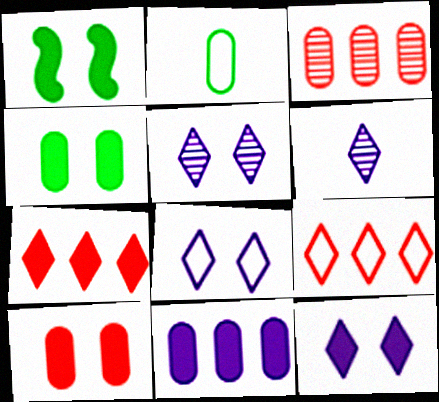[[1, 10, 12], 
[5, 8, 12]]